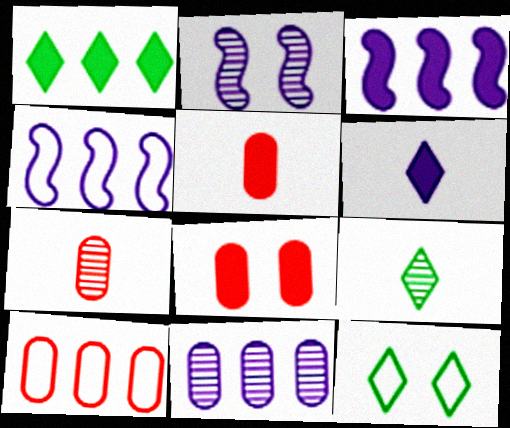[[1, 9, 12], 
[2, 8, 12], 
[3, 7, 12], 
[4, 8, 9], 
[7, 8, 10]]